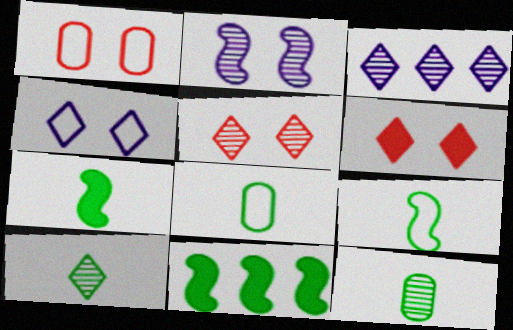[[1, 3, 7], 
[3, 5, 10], 
[7, 8, 10]]